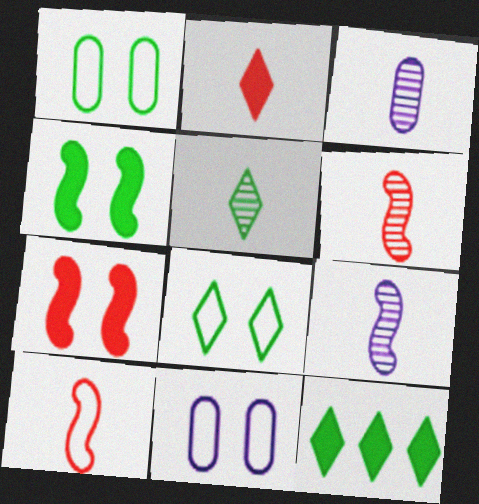[[3, 5, 6], 
[5, 8, 12], 
[6, 11, 12]]